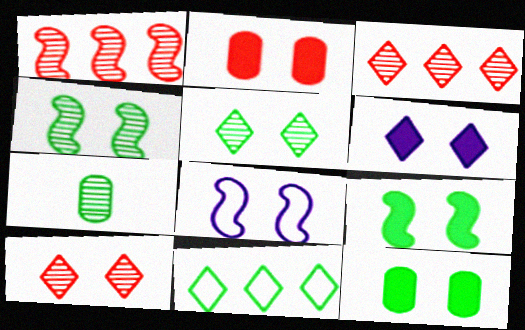[[2, 5, 8], 
[2, 6, 9], 
[7, 9, 11], 
[8, 10, 12]]